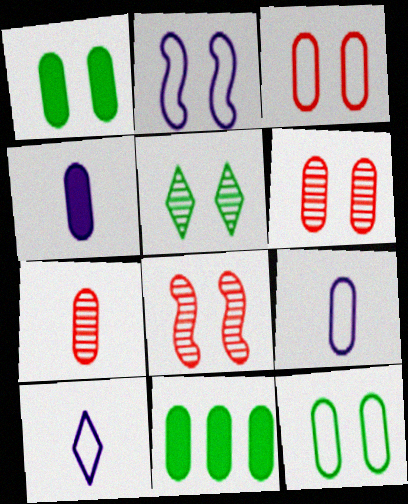[[6, 9, 11], 
[8, 10, 11]]